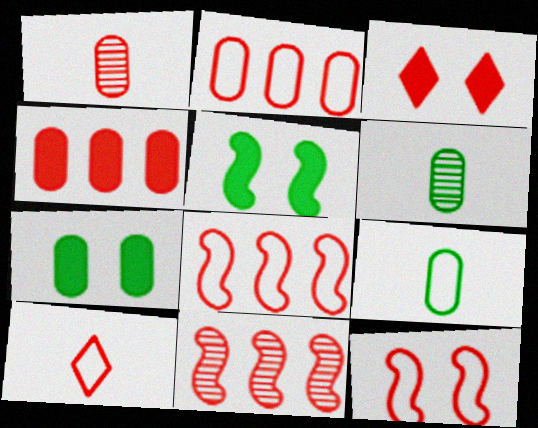[[1, 3, 8], 
[2, 10, 12]]